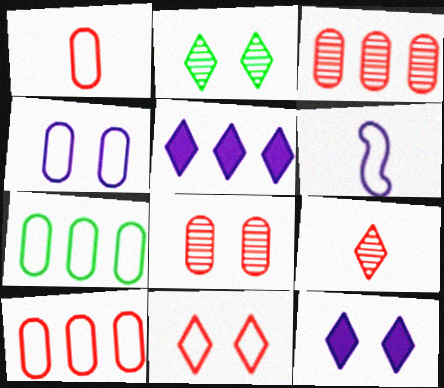[[1, 4, 7], 
[2, 11, 12], 
[6, 7, 11]]